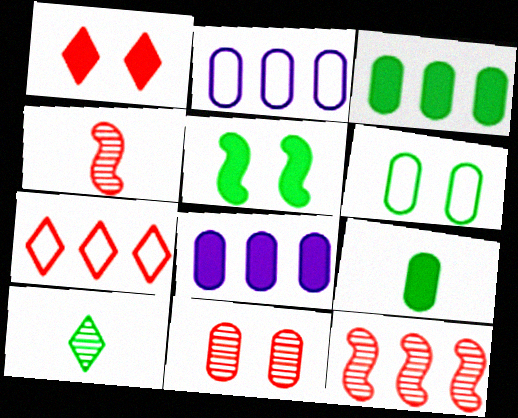[[2, 9, 11]]